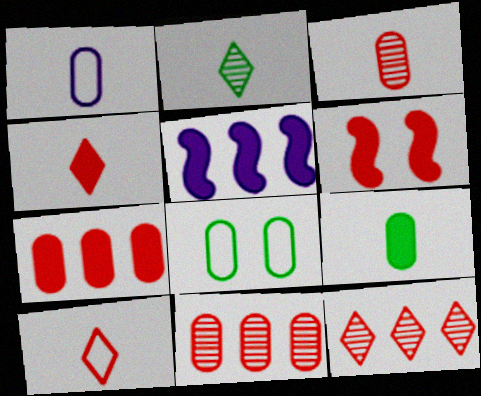[[1, 3, 9], 
[4, 6, 7], 
[6, 10, 11]]